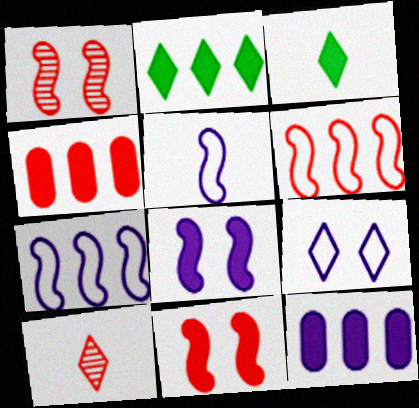[[2, 9, 10], 
[3, 4, 8], 
[3, 11, 12]]